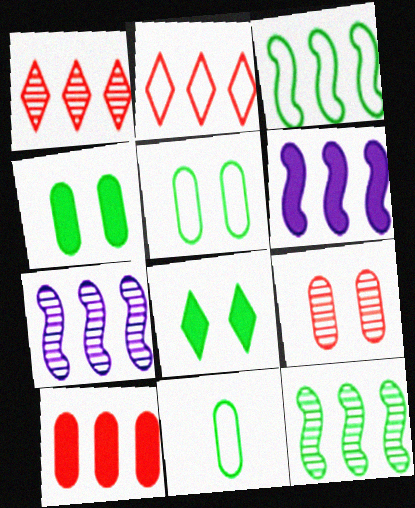[[8, 11, 12]]